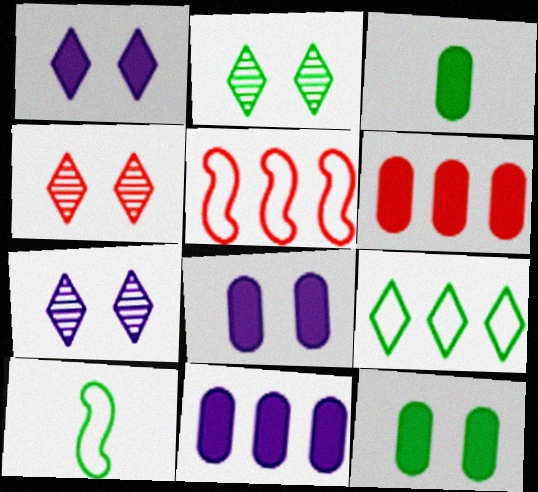[[2, 4, 7], 
[3, 5, 7], 
[3, 6, 8], 
[4, 10, 11], 
[6, 7, 10]]